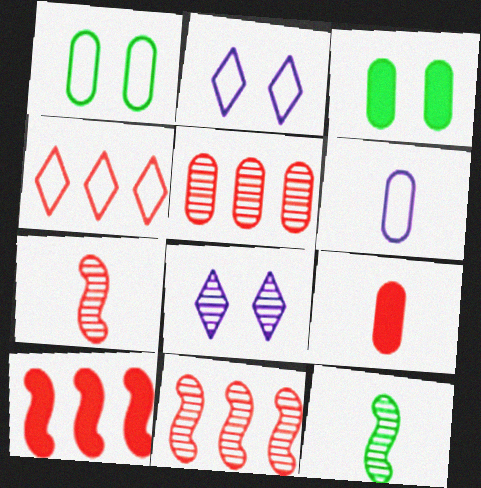[[3, 5, 6], 
[4, 5, 10], 
[5, 8, 12]]